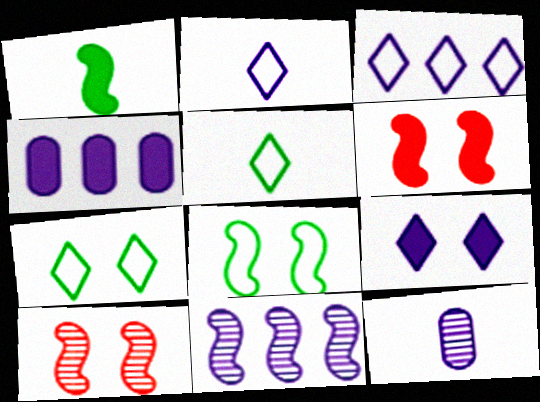[[3, 4, 11], 
[4, 5, 10]]